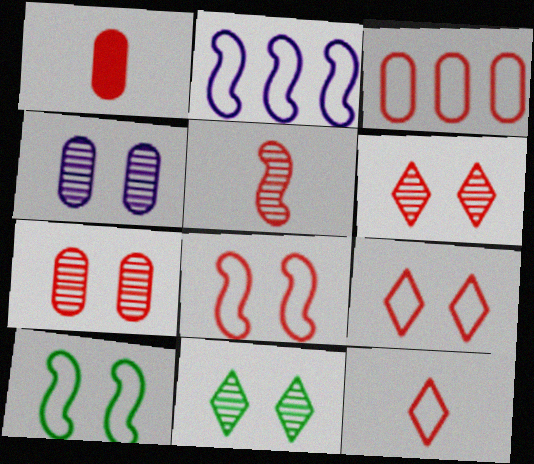[[1, 2, 11], 
[1, 3, 7], 
[1, 5, 12], 
[3, 8, 12]]